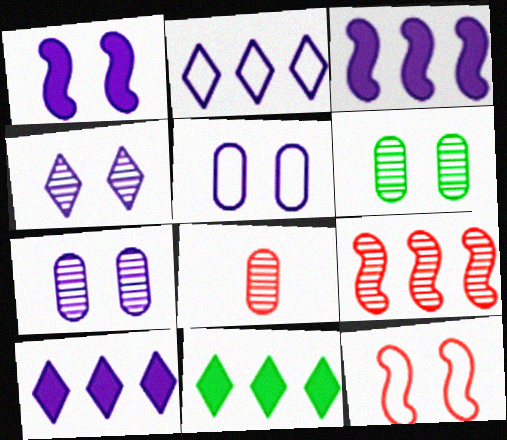[[1, 4, 5]]